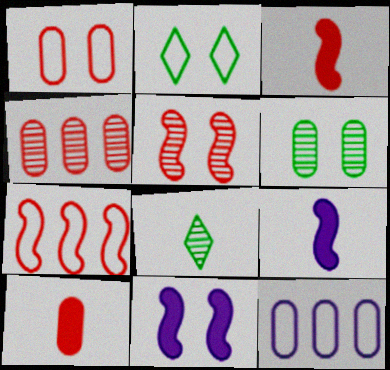[[1, 4, 10], 
[2, 4, 9], 
[3, 5, 7], 
[6, 10, 12]]